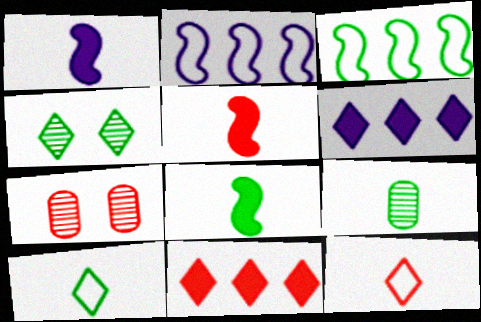[[1, 5, 8], 
[1, 9, 12], 
[4, 6, 12], 
[8, 9, 10]]